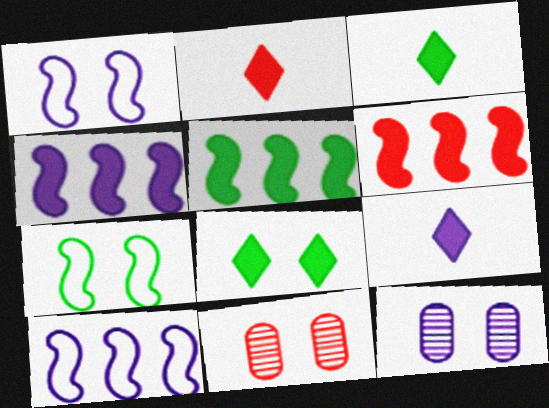[[1, 8, 11], 
[2, 3, 9], 
[3, 10, 11], 
[4, 5, 6], 
[9, 10, 12]]